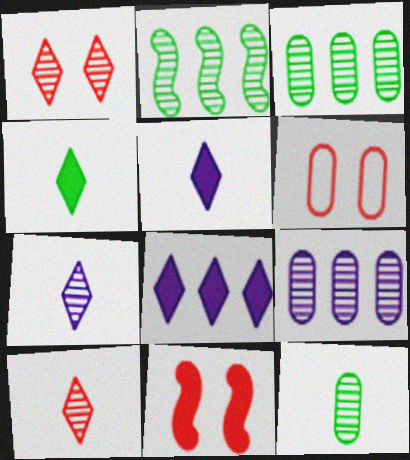[[1, 6, 11], 
[2, 5, 6]]